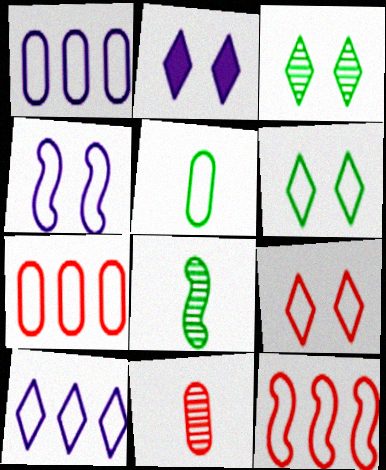[[2, 3, 9], 
[2, 7, 8]]